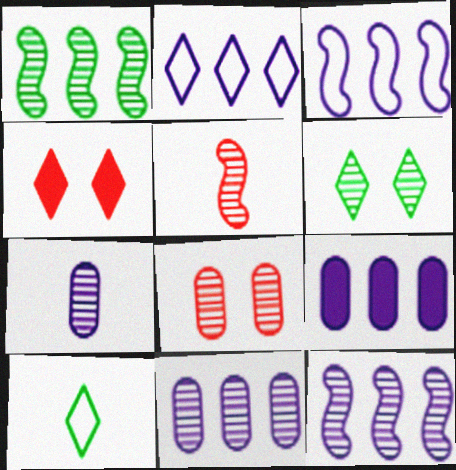[[2, 9, 12], 
[5, 6, 11]]